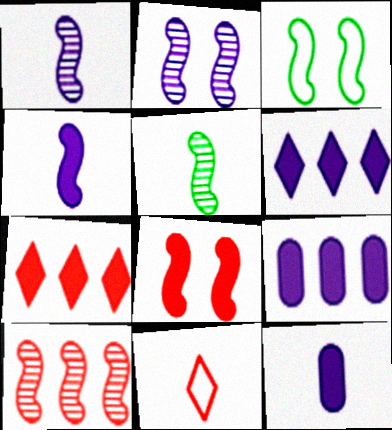[[2, 3, 8], 
[2, 5, 10], 
[3, 4, 10], 
[5, 11, 12]]